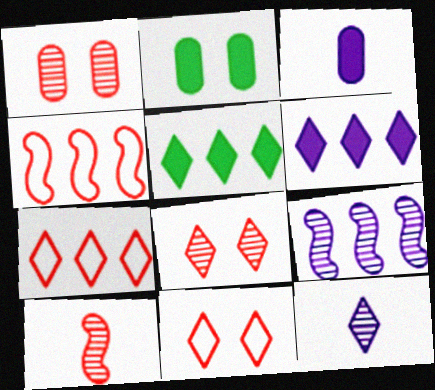[[2, 4, 12], 
[5, 11, 12]]